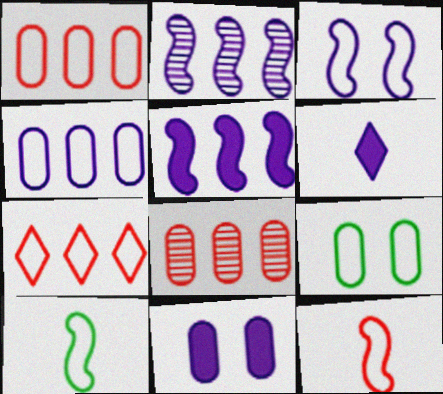[[5, 6, 11]]